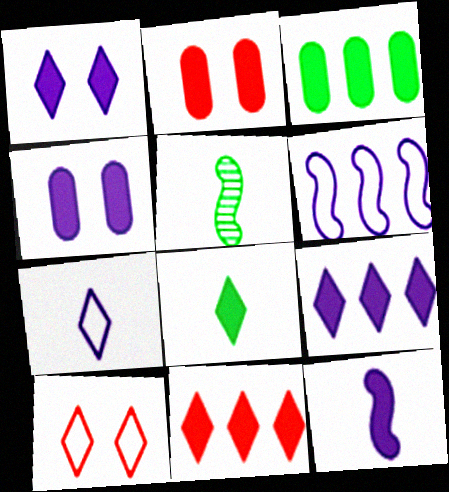[[1, 8, 11], 
[4, 9, 12]]